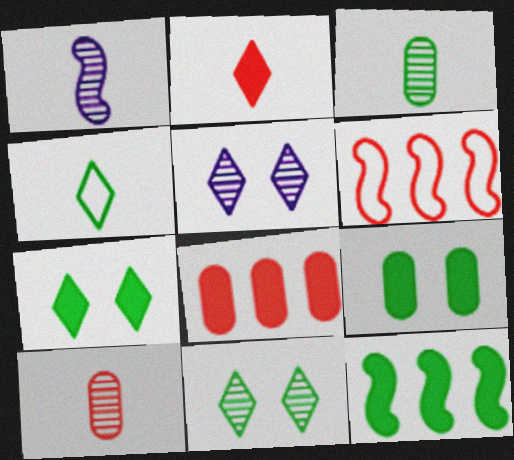[]